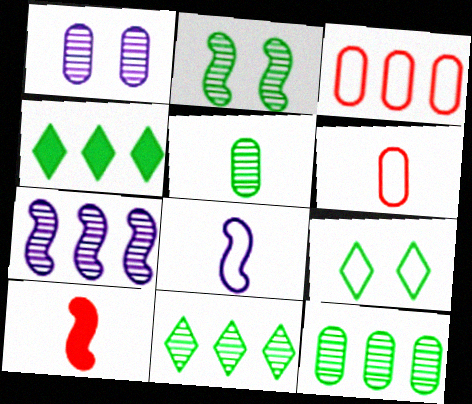[[2, 5, 11], 
[3, 4, 7], 
[3, 8, 9]]